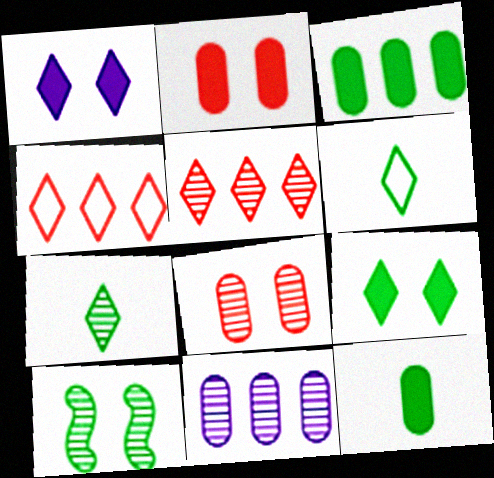[[1, 4, 7], 
[1, 5, 6], 
[3, 6, 10]]